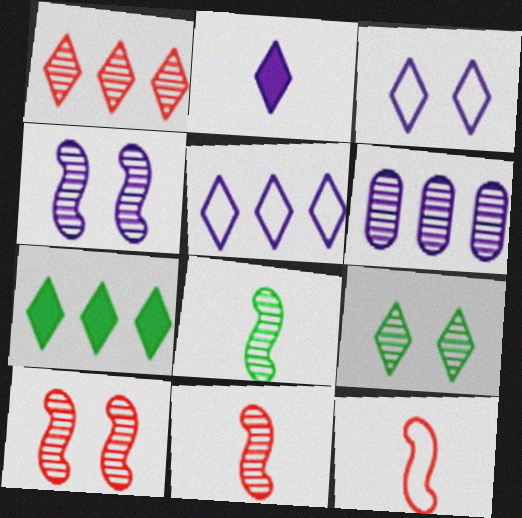[[1, 5, 7], 
[6, 9, 11]]